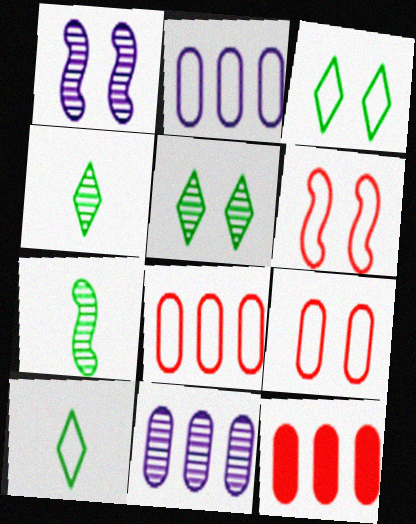[[1, 10, 12], 
[2, 6, 10]]